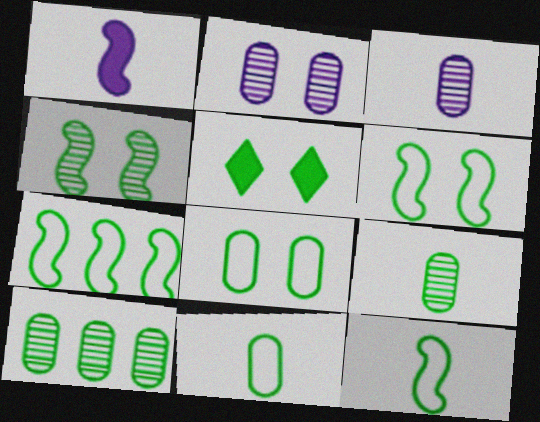[[4, 5, 8], 
[5, 7, 9], 
[5, 10, 12], 
[6, 7, 12]]